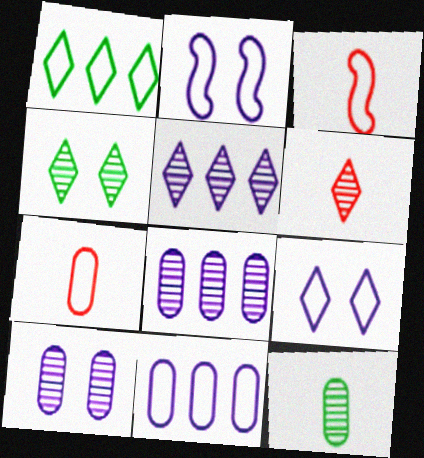[[1, 2, 7], 
[4, 5, 6]]